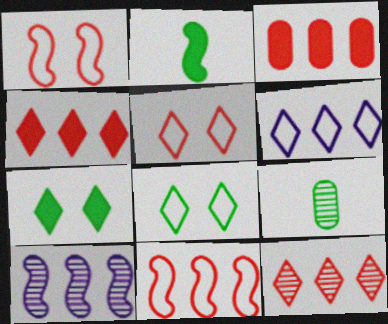[[1, 2, 10], 
[3, 11, 12]]